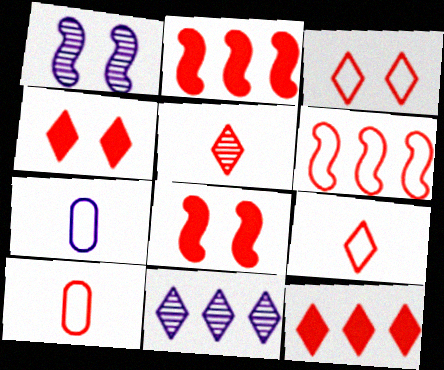[[3, 5, 12], 
[3, 6, 10]]